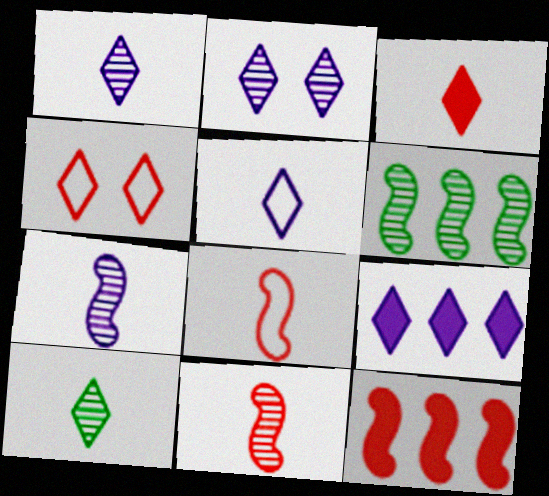[[2, 5, 9], 
[3, 5, 10], 
[4, 9, 10]]